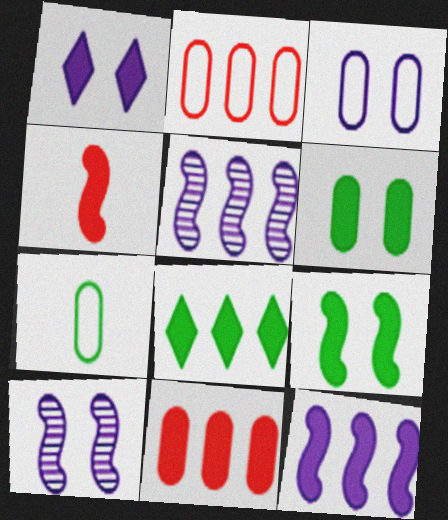[[1, 3, 10], 
[2, 3, 7], 
[2, 5, 8], 
[4, 9, 12], 
[8, 11, 12]]